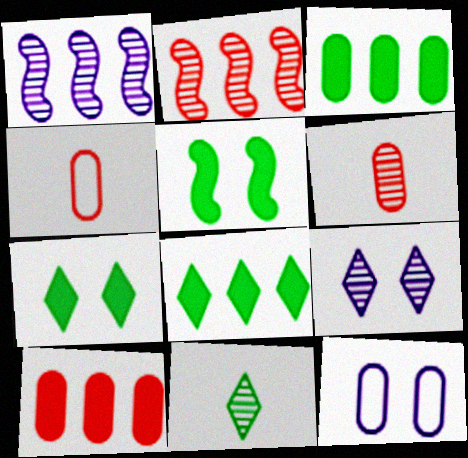[[1, 4, 7], 
[3, 6, 12]]